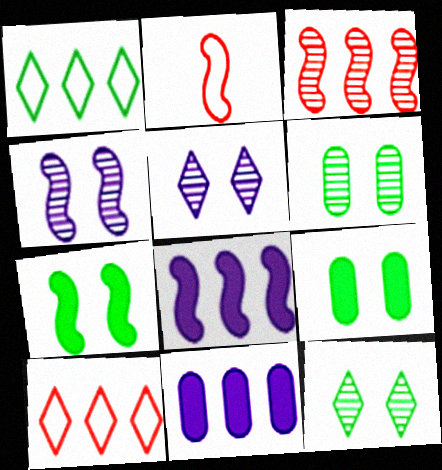[[1, 3, 11], 
[2, 11, 12]]